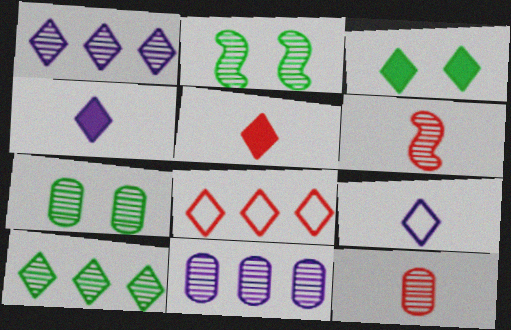[[1, 2, 12], 
[1, 6, 7], 
[7, 11, 12]]